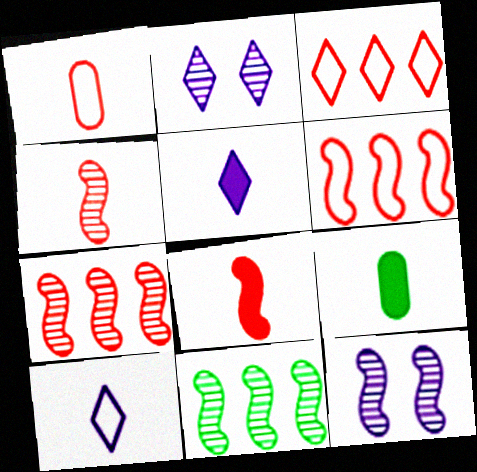[[2, 6, 9], 
[3, 9, 12], 
[4, 9, 10], 
[4, 11, 12], 
[5, 8, 9]]